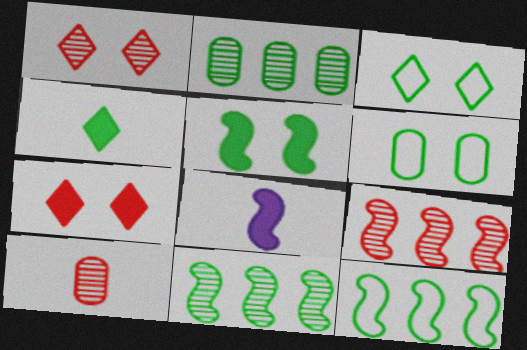[[1, 9, 10], 
[4, 6, 11]]